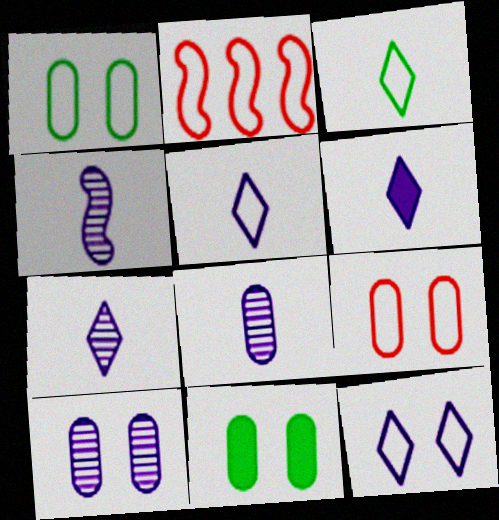[[1, 2, 5], 
[2, 7, 11], 
[4, 7, 8], 
[5, 6, 7], 
[9, 10, 11]]